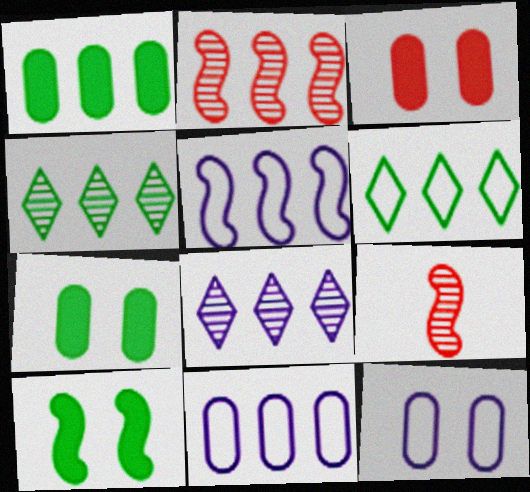[[5, 9, 10]]